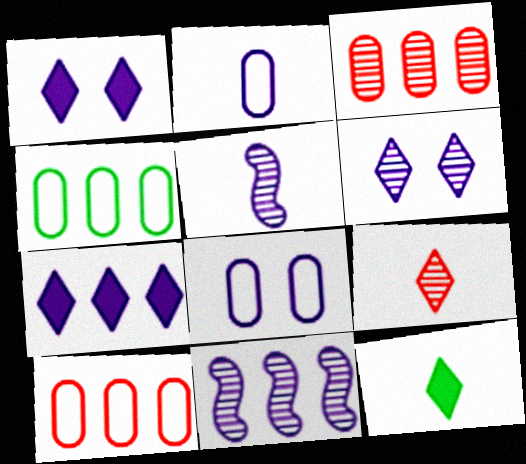[[1, 2, 11], 
[5, 7, 8]]